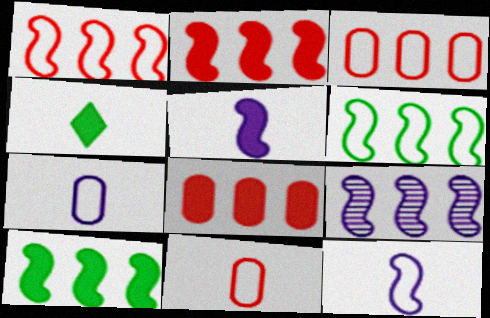[[1, 9, 10], 
[2, 6, 9]]